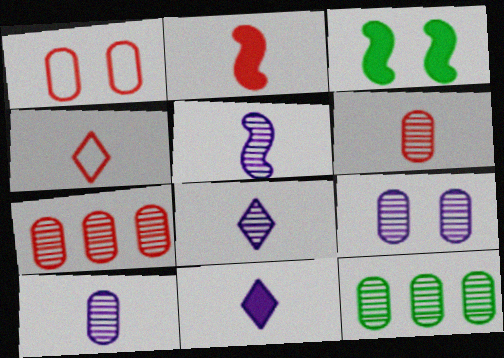[[2, 4, 6], 
[5, 8, 10], 
[6, 9, 12]]